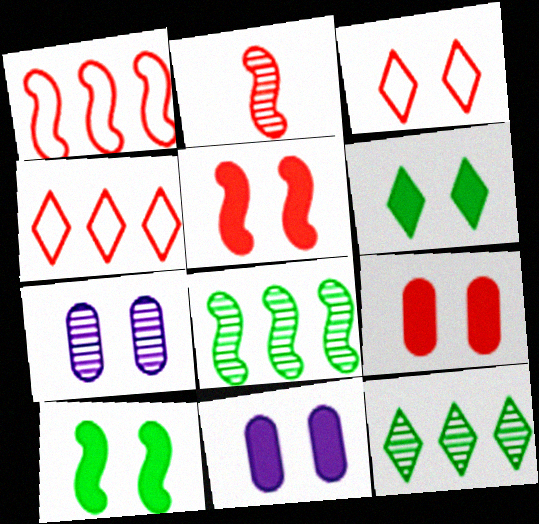[[1, 2, 5], 
[2, 4, 9], 
[2, 7, 12], 
[3, 7, 10], 
[5, 6, 11]]